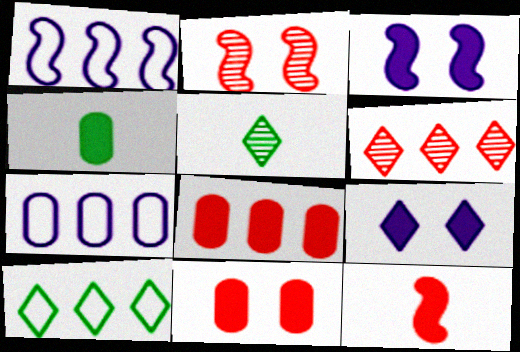[[1, 5, 11]]